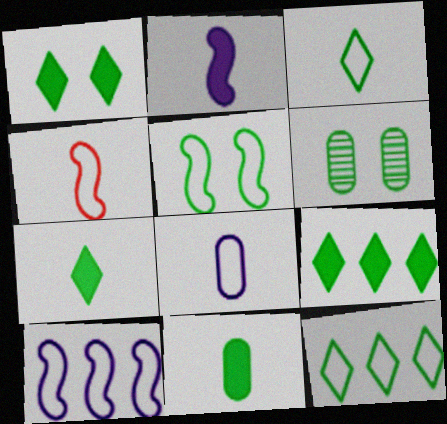[[1, 5, 6], 
[1, 7, 9], 
[3, 4, 8], 
[4, 5, 10]]